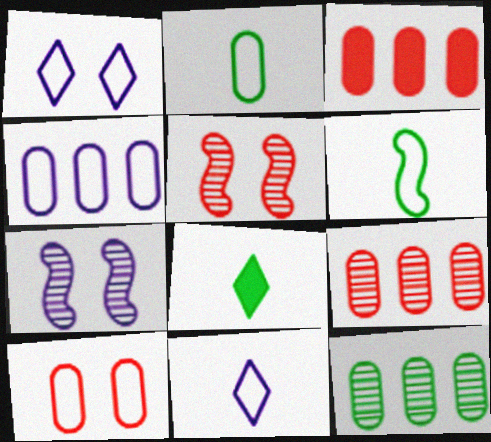[[2, 4, 10], 
[3, 4, 12], 
[4, 5, 8]]